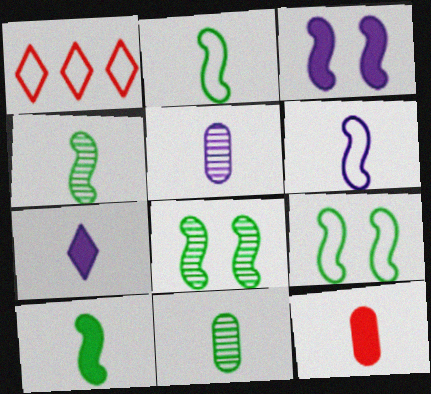[[1, 3, 11], 
[2, 4, 10], 
[5, 6, 7], 
[7, 10, 12]]